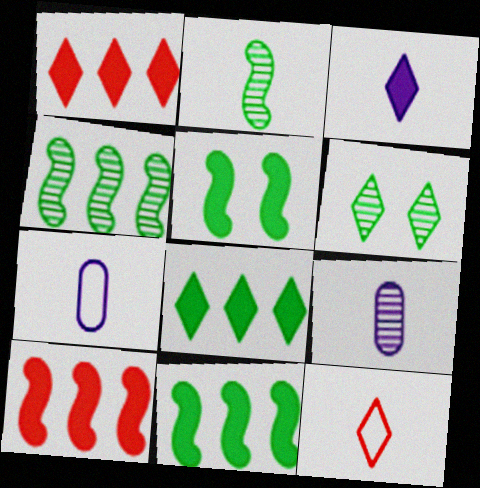[[6, 7, 10]]